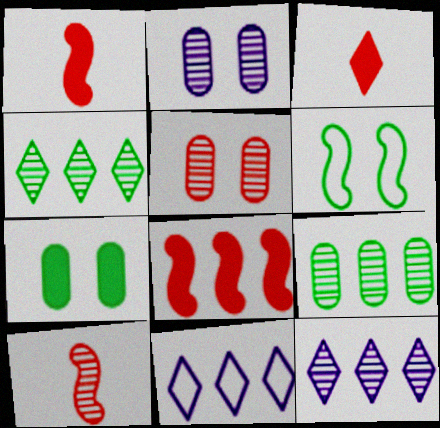[[2, 4, 10], 
[7, 10, 11], 
[8, 9, 11]]